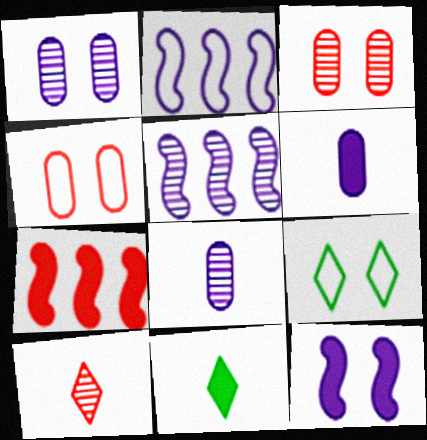[[2, 3, 11], 
[3, 9, 12], 
[4, 5, 11], 
[4, 7, 10], 
[7, 8, 9]]